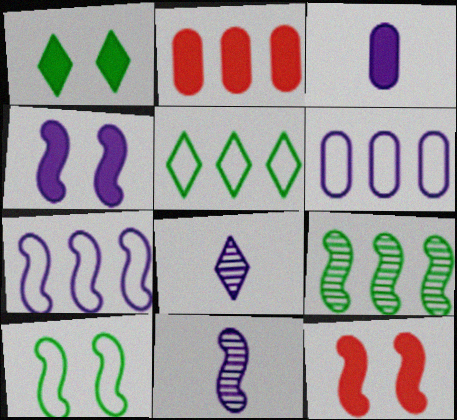[[2, 8, 10], 
[4, 6, 8], 
[4, 7, 11]]